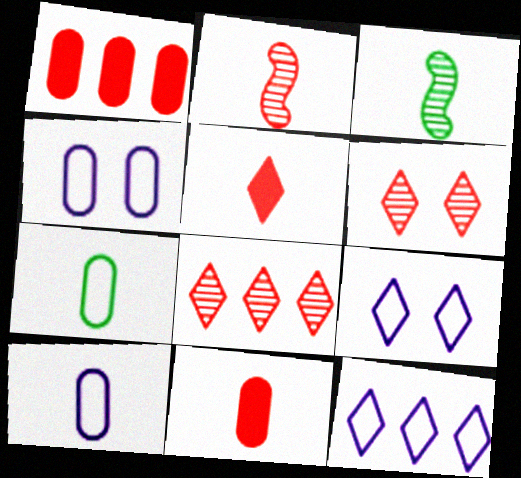[[1, 3, 9], 
[3, 5, 10]]